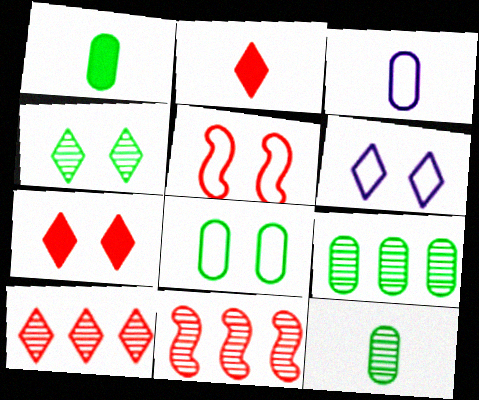[[1, 6, 11], 
[1, 8, 9], 
[4, 6, 7], 
[5, 6, 8]]